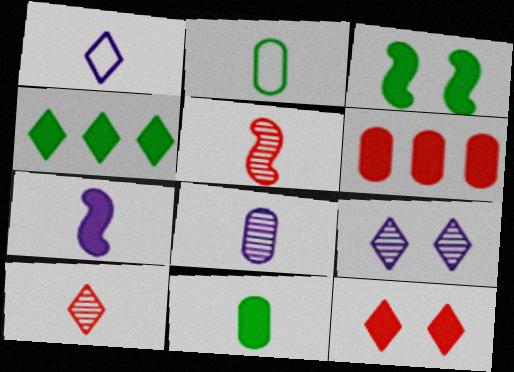[[1, 5, 11], 
[1, 7, 8], 
[2, 7, 10], 
[3, 4, 11]]